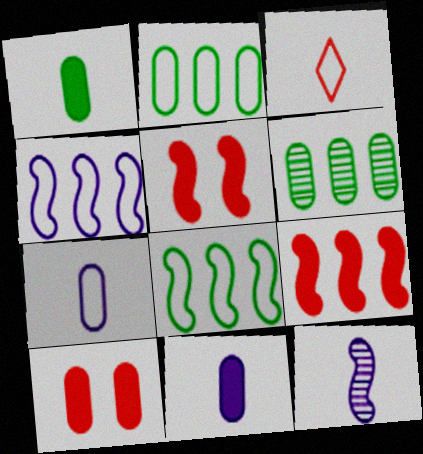[[1, 3, 12], 
[5, 8, 12], 
[6, 7, 10]]